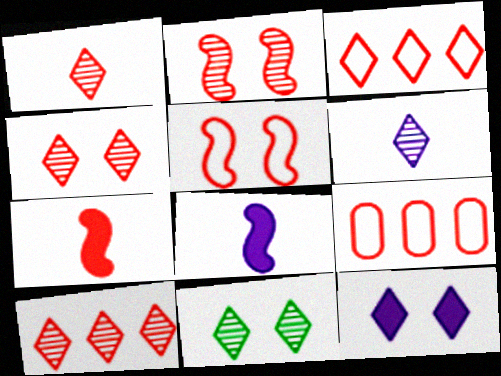[[1, 4, 10], 
[4, 7, 9], 
[6, 10, 11], 
[8, 9, 11]]